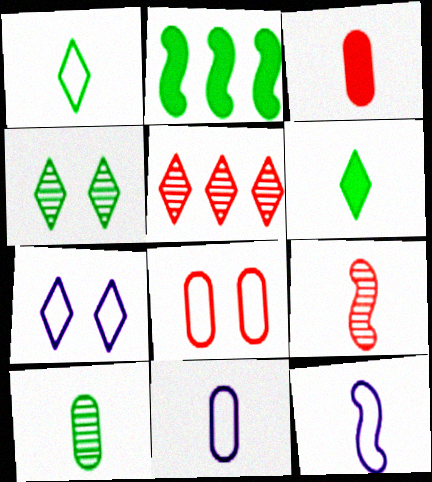[[3, 10, 11], 
[5, 6, 7], 
[6, 9, 11]]